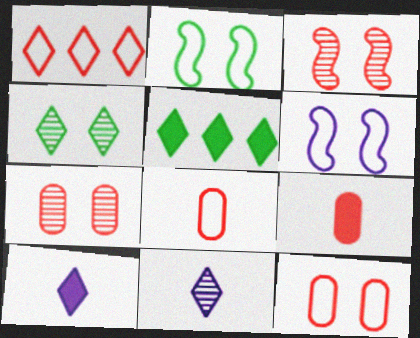[[1, 3, 9], 
[1, 4, 10]]